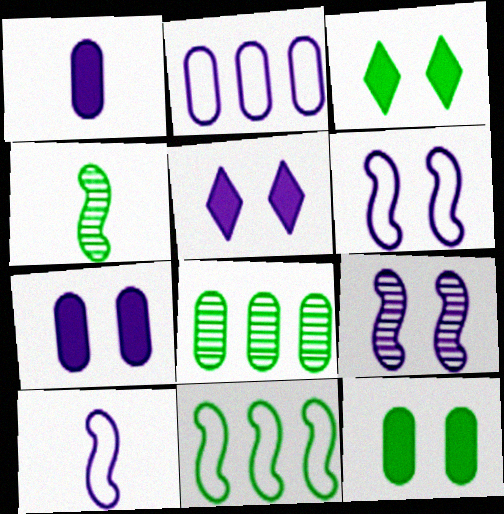[]